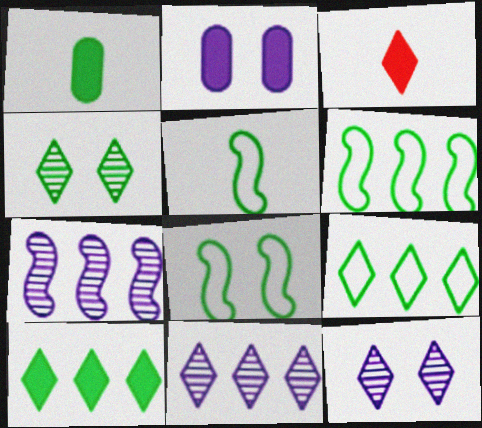[[1, 4, 6], 
[3, 9, 12], 
[5, 6, 8]]